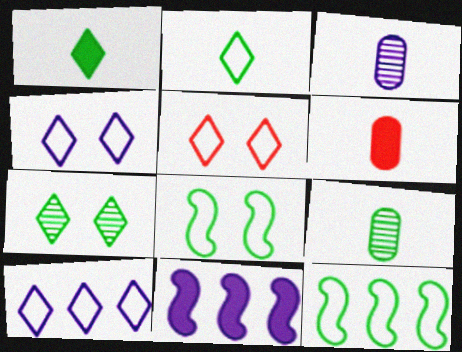[[2, 5, 10], 
[3, 4, 11], 
[5, 9, 11]]